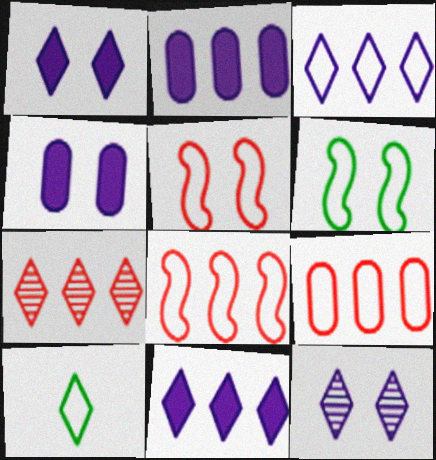[[1, 7, 10]]